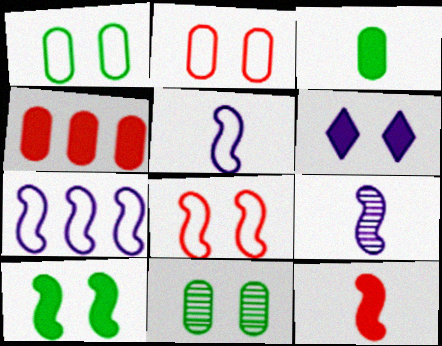[[6, 8, 11]]